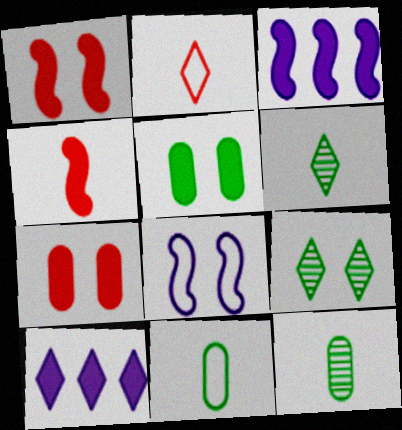[[2, 9, 10], 
[4, 5, 10], 
[7, 8, 9]]